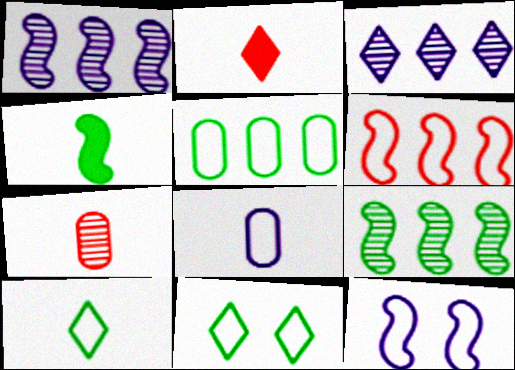[[2, 3, 11], 
[6, 8, 11]]